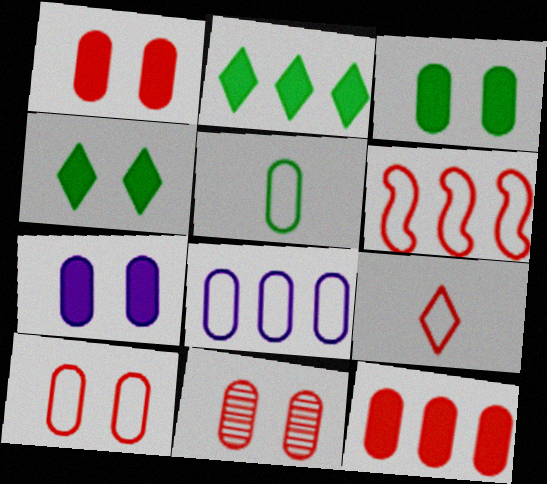[[1, 3, 7], 
[1, 10, 11], 
[5, 8, 10], 
[6, 9, 10]]